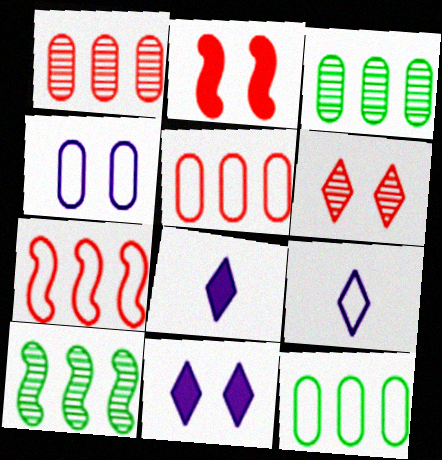[[2, 3, 9]]